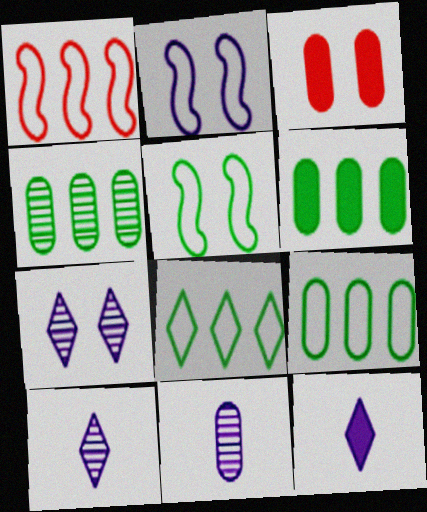[[3, 5, 7], 
[3, 9, 11], 
[4, 6, 9]]